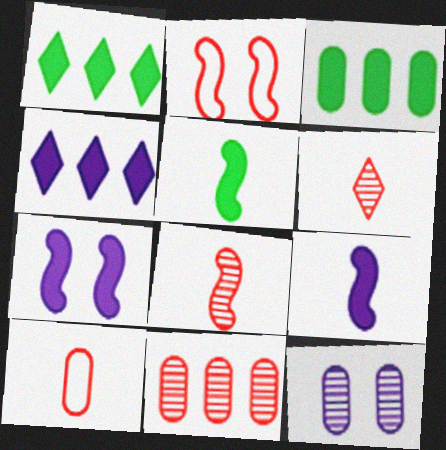[[3, 10, 12]]